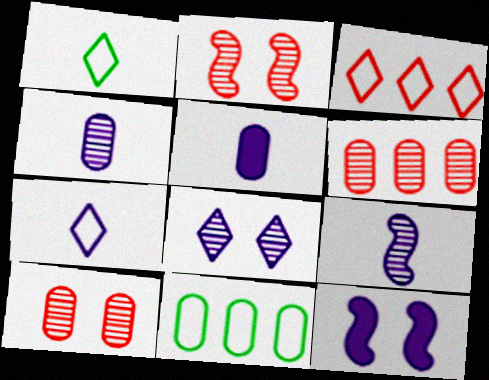[[1, 6, 12], 
[5, 7, 9], 
[5, 10, 11]]